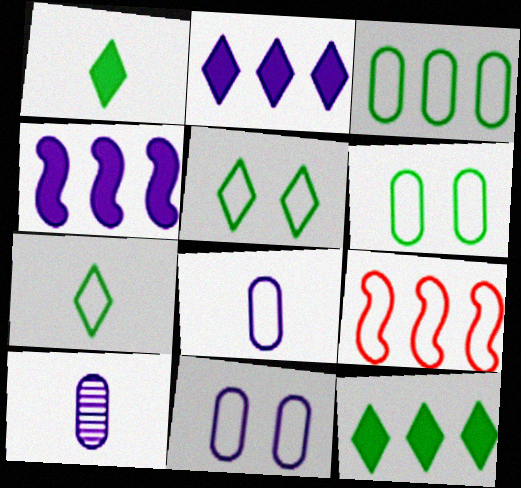[[5, 8, 9], 
[7, 9, 11]]